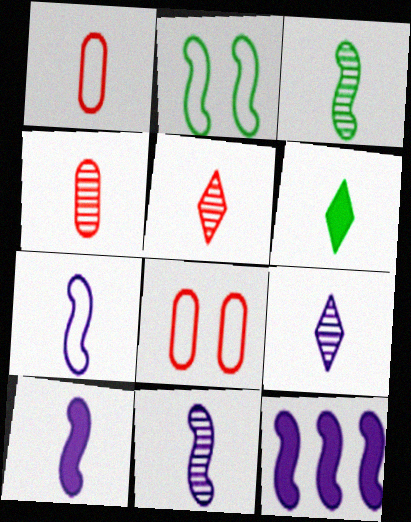[[1, 6, 11], 
[3, 4, 9], 
[4, 6, 7], 
[7, 10, 11]]